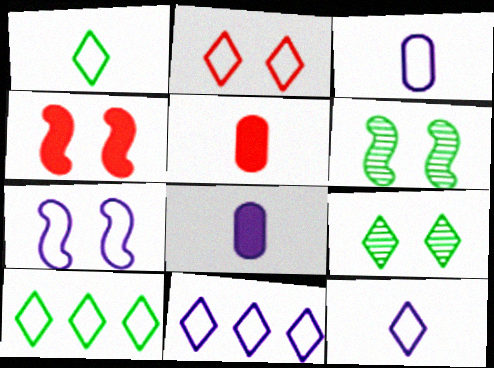[[1, 2, 11], 
[2, 10, 12], 
[3, 7, 11], 
[4, 6, 7], 
[5, 6, 11]]